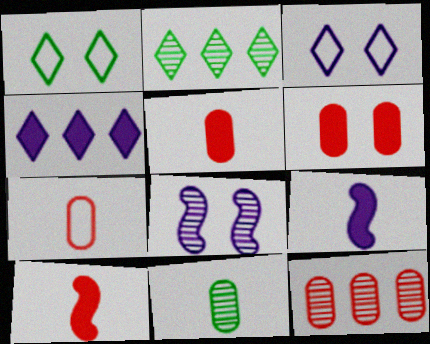[[1, 6, 8], 
[1, 9, 12], 
[6, 7, 12]]